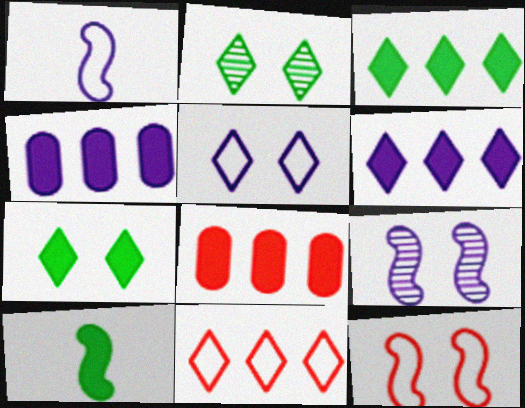[[1, 2, 8]]